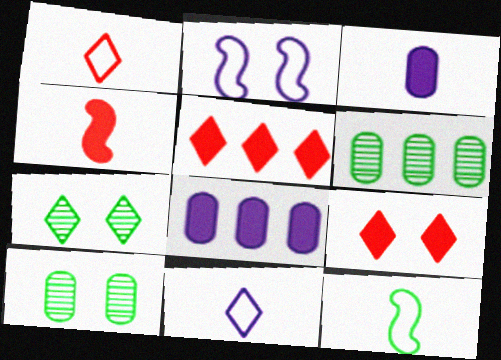[[2, 9, 10], 
[5, 7, 11]]